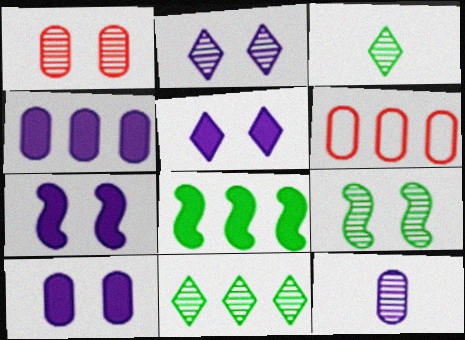[[1, 2, 9], 
[3, 6, 7], 
[5, 7, 10]]